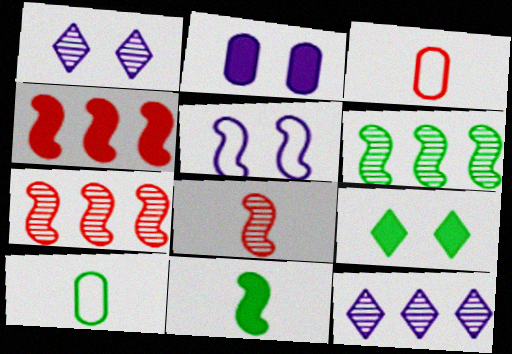[[1, 2, 5], 
[1, 4, 10], 
[5, 7, 11], 
[6, 9, 10]]